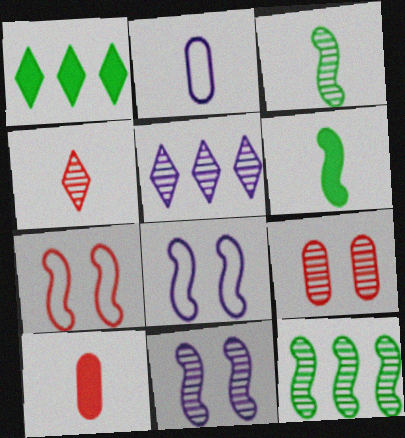[[2, 4, 6], 
[3, 5, 9]]